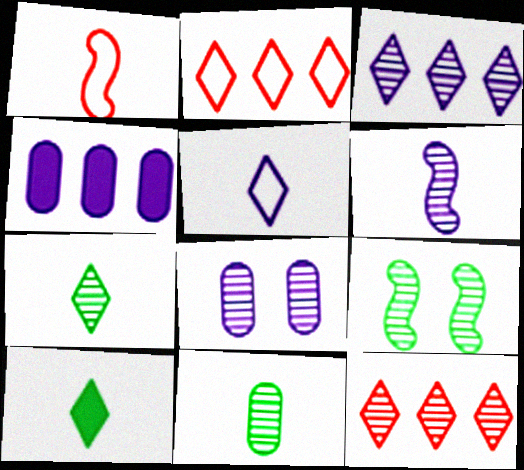[[3, 6, 8]]